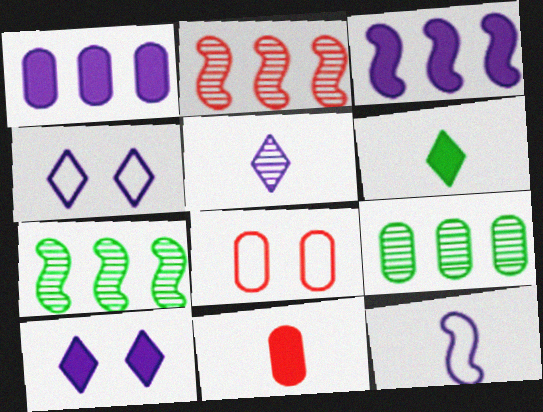[[4, 7, 11]]